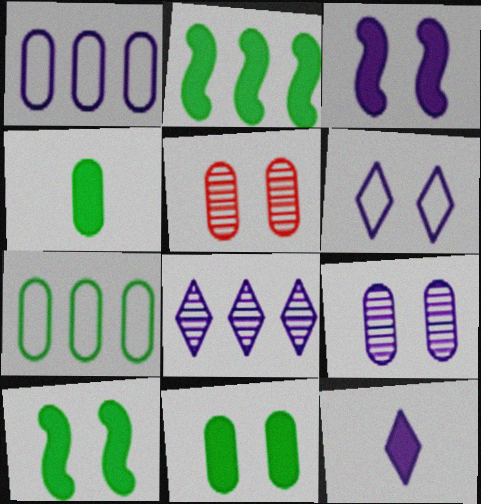[[1, 4, 5], 
[3, 6, 9], 
[5, 6, 10], 
[6, 8, 12]]